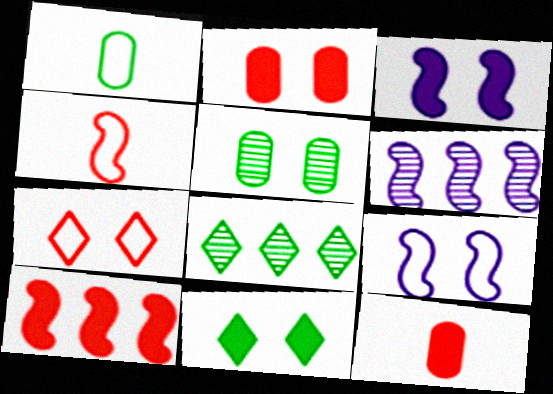[[2, 3, 11], 
[3, 5, 7], 
[8, 9, 12]]